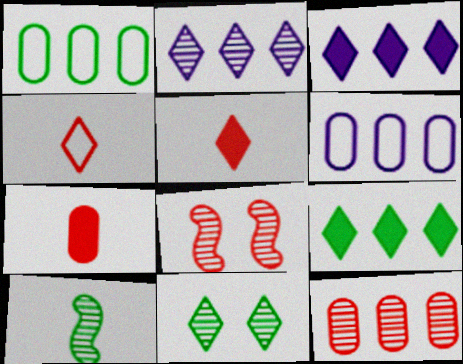[[3, 4, 11]]